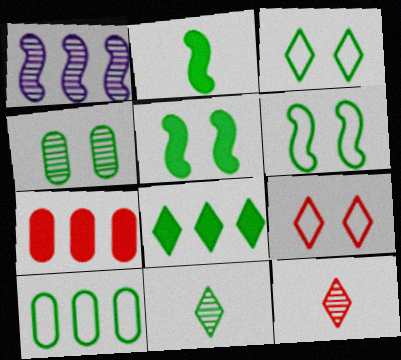[[1, 4, 12], 
[3, 4, 5], 
[3, 8, 11], 
[5, 10, 11]]